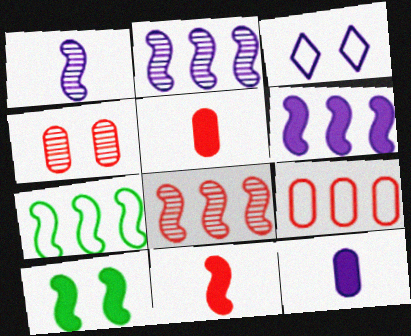[[2, 3, 12], 
[3, 4, 10], 
[4, 5, 9], 
[6, 7, 8], 
[6, 10, 11]]